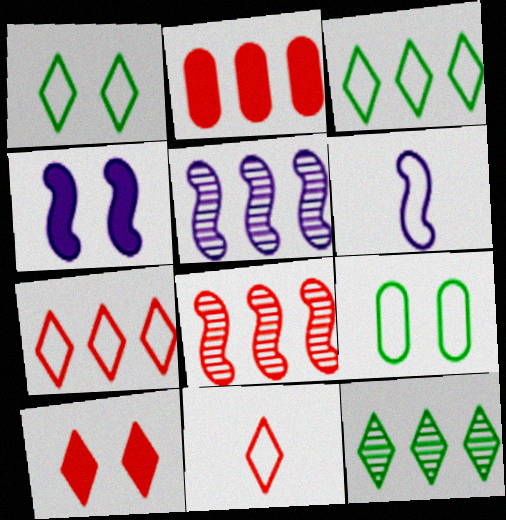[[2, 3, 5], 
[2, 7, 8], 
[4, 5, 6], 
[6, 7, 9]]